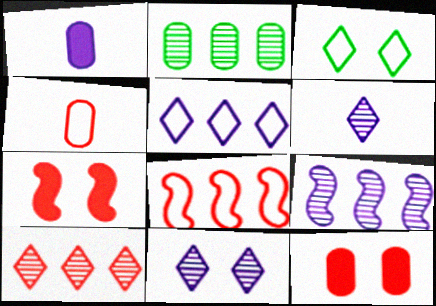[[2, 9, 10], 
[4, 7, 10]]